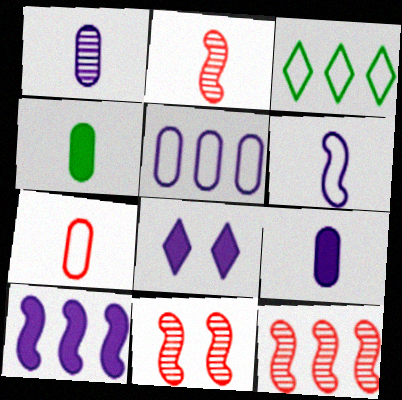[[1, 4, 7], 
[2, 11, 12], 
[3, 9, 11], 
[8, 9, 10]]